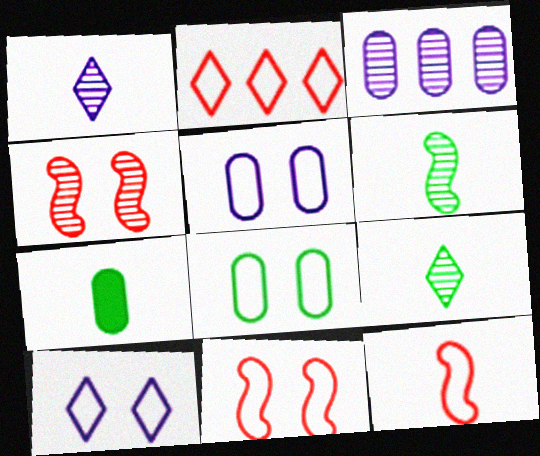[[1, 7, 12], 
[3, 4, 9], 
[8, 10, 11]]